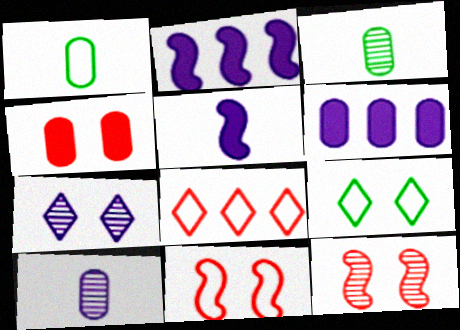[]